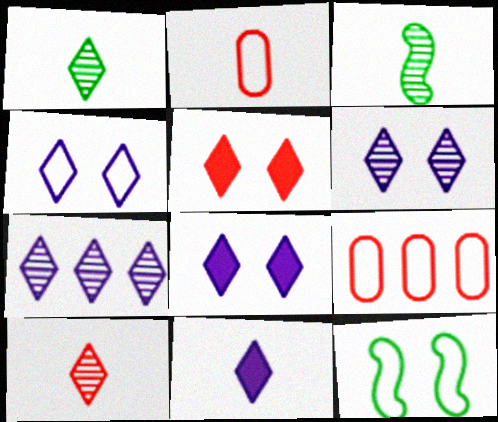[[2, 3, 11], 
[3, 8, 9], 
[4, 6, 8], 
[4, 7, 11]]